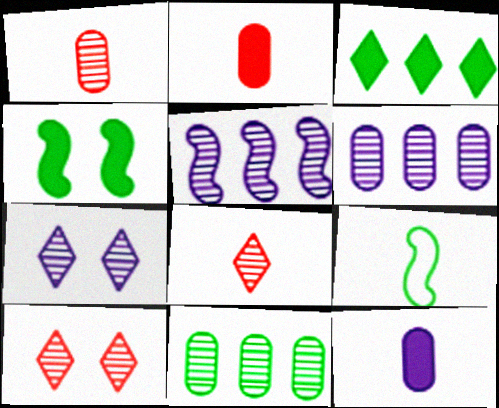[[8, 9, 12]]